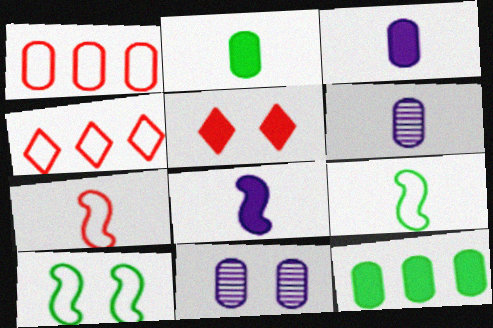[[1, 2, 11], 
[5, 8, 12], 
[5, 10, 11]]